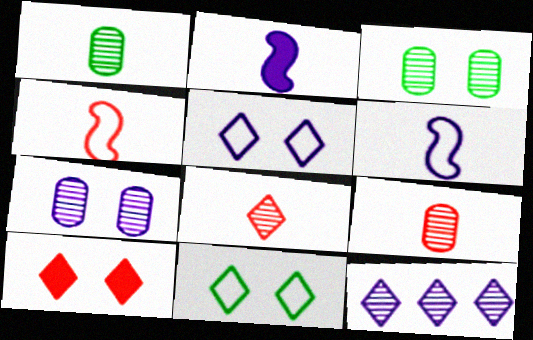[]